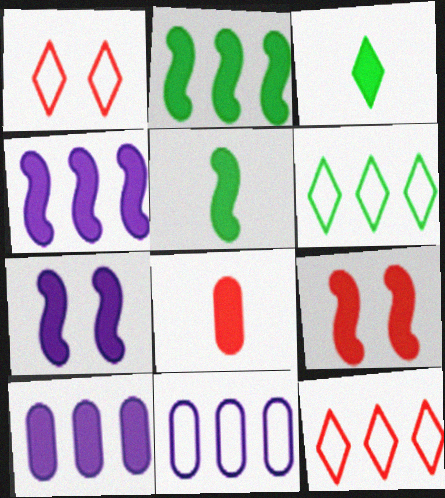[[3, 9, 10], 
[4, 5, 9]]